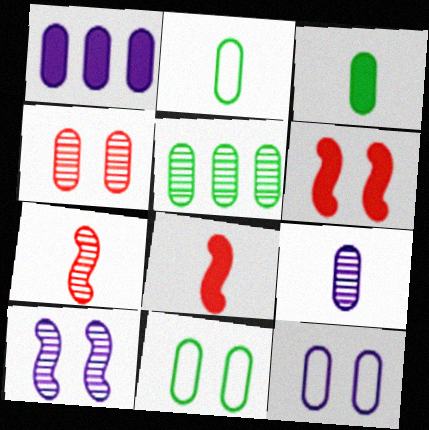[[1, 2, 4], 
[1, 9, 12], 
[3, 5, 11], 
[4, 5, 9]]